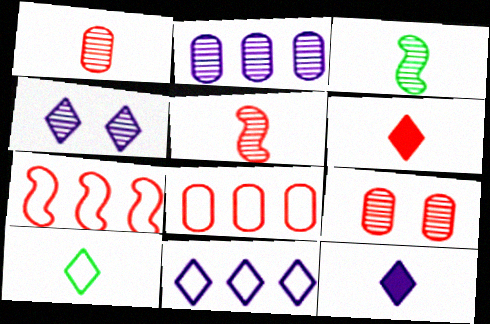[[4, 11, 12], 
[6, 7, 9]]